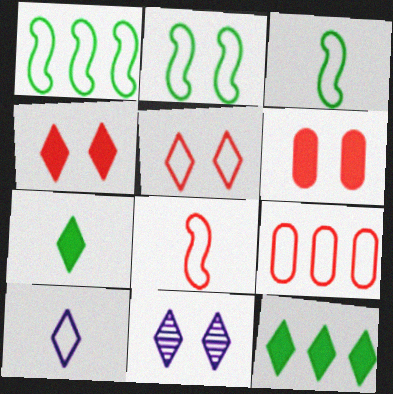[[1, 2, 3], 
[2, 6, 11], 
[2, 9, 10], 
[5, 8, 9]]